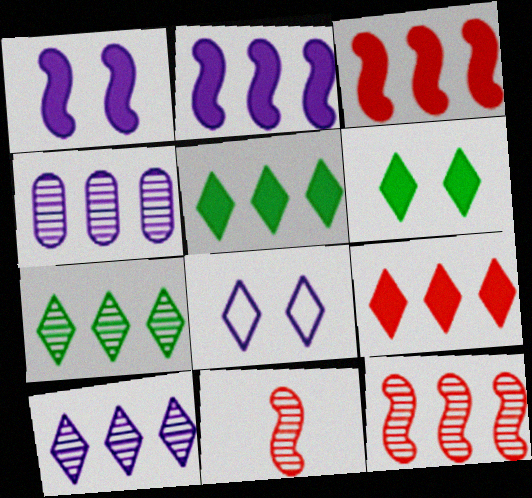[[4, 7, 12]]